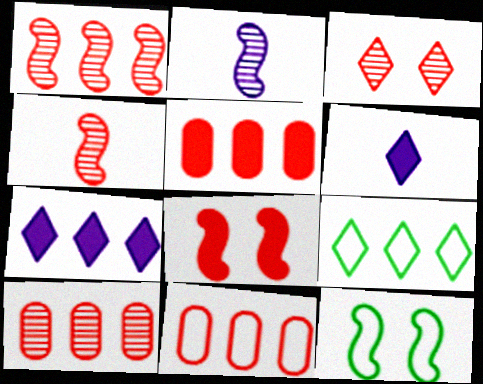[[3, 4, 10], 
[3, 6, 9], 
[5, 10, 11], 
[6, 10, 12]]